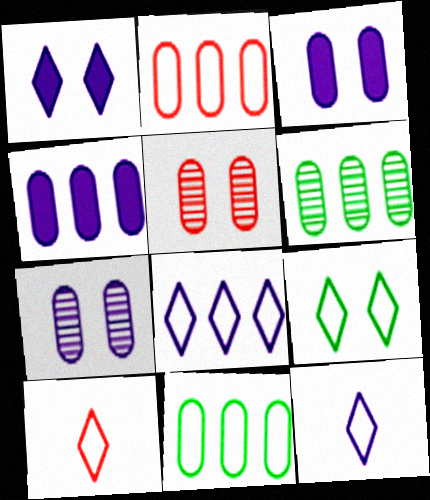[[2, 4, 6], 
[8, 9, 10]]